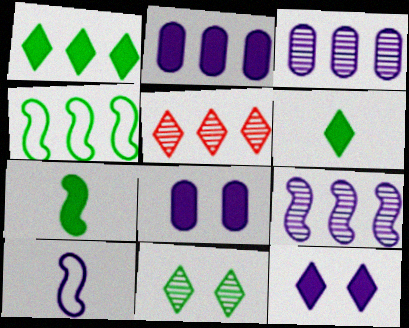[[2, 4, 5], 
[3, 10, 12]]